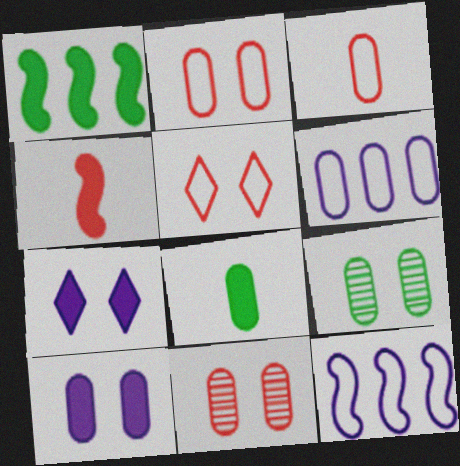[[2, 9, 10], 
[6, 8, 11]]